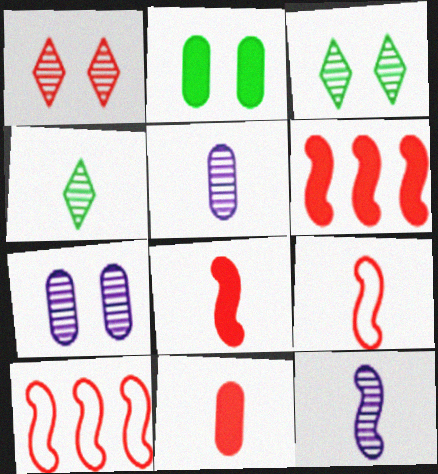[[1, 10, 11]]